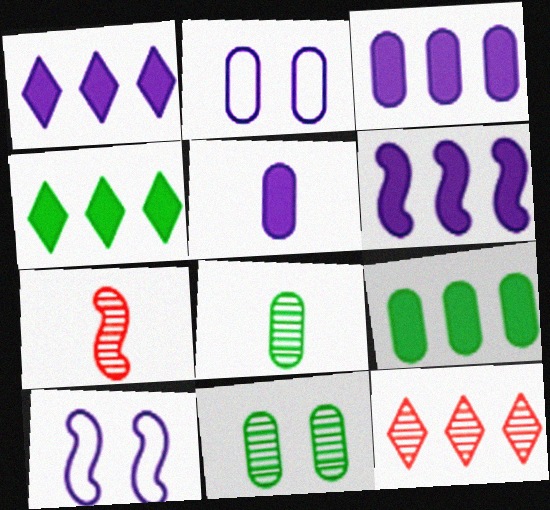[[1, 3, 6], 
[2, 4, 7]]